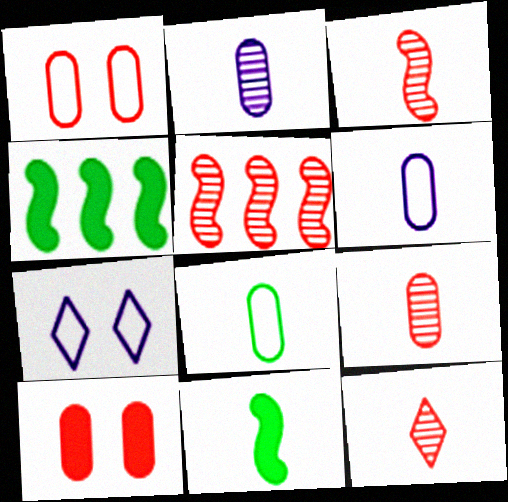[[3, 9, 12], 
[4, 7, 9], 
[6, 11, 12]]